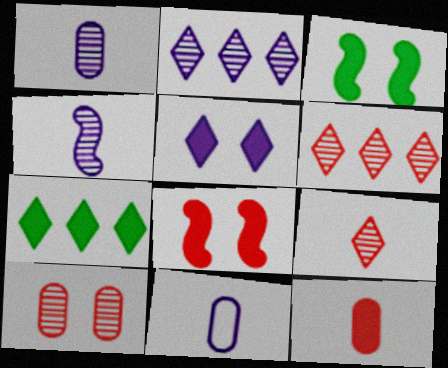[[3, 6, 11]]